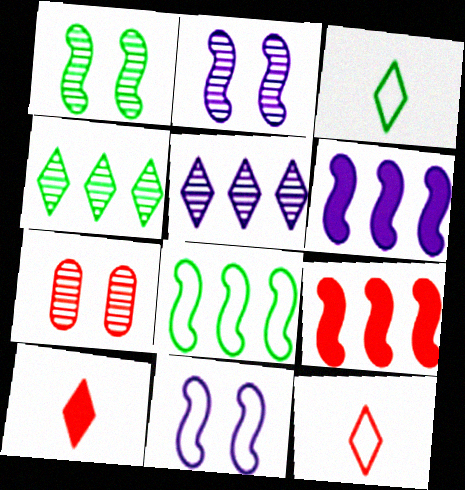[[3, 6, 7], 
[7, 9, 12]]